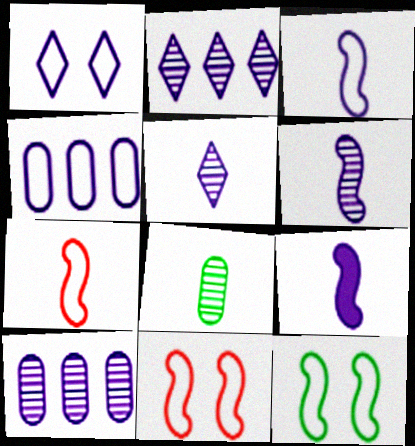[[1, 3, 4], 
[1, 9, 10], 
[3, 6, 9]]